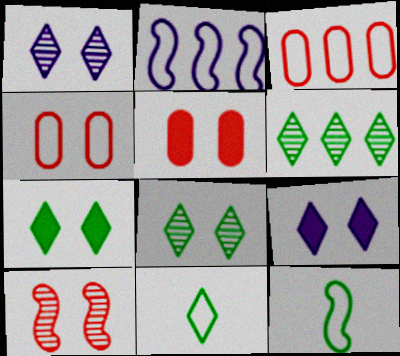[[2, 4, 11], 
[6, 7, 11]]